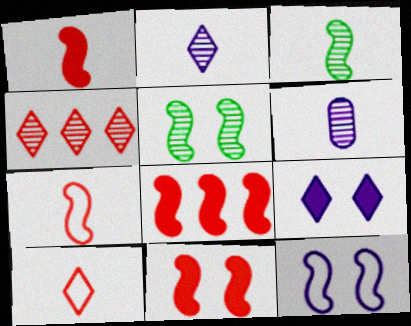[[1, 8, 11], 
[3, 8, 12], 
[4, 5, 6], 
[5, 11, 12]]